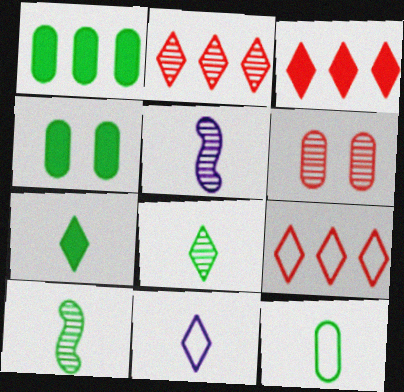[[2, 3, 9], 
[4, 5, 9], 
[7, 10, 12]]